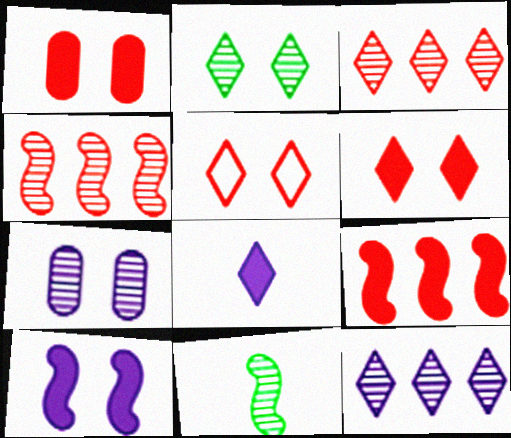[[3, 7, 11]]